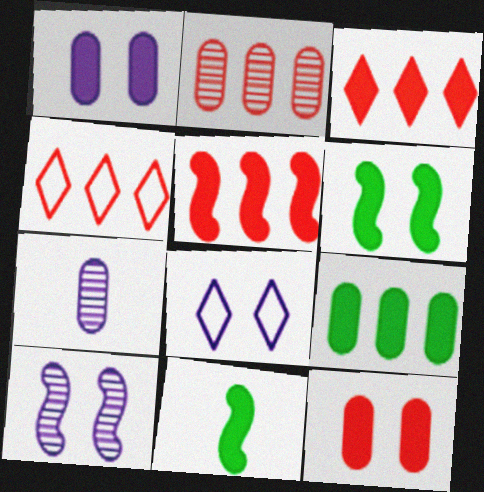[[1, 3, 11], 
[1, 8, 10], 
[2, 4, 5], 
[2, 8, 11], 
[4, 6, 7]]